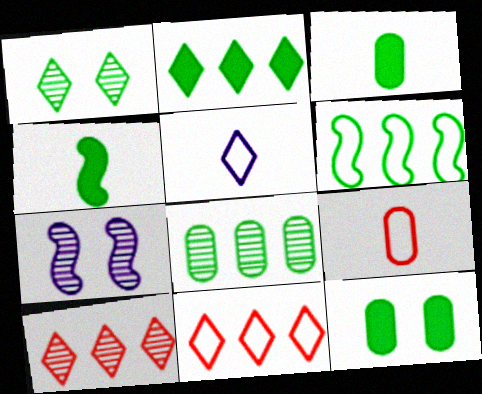[[1, 3, 6], 
[2, 4, 12], 
[2, 6, 8], 
[2, 7, 9], 
[3, 7, 11]]